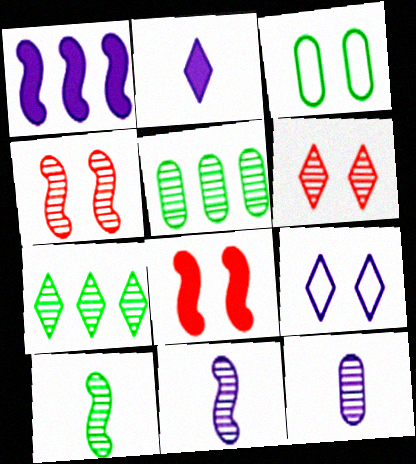[[1, 9, 12], 
[4, 7, 12], 
[5, 6, 11]]